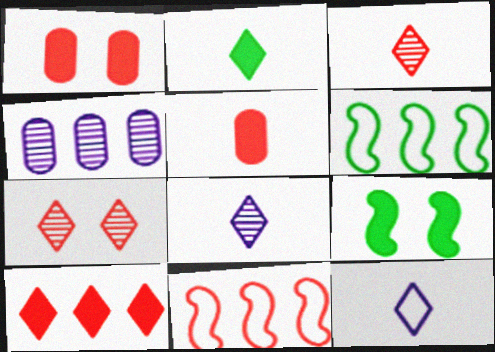[[1, 3, 11], 
[1, 6, 8], 
[2, 3, 12], 
[4, 6, 10], 
[5, 7, 11]]